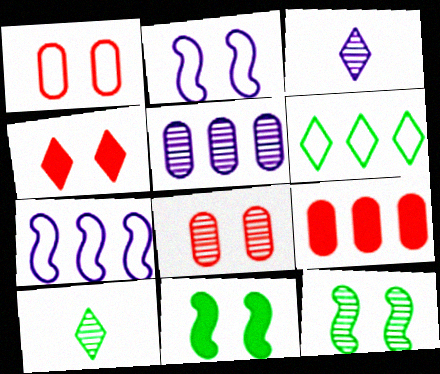[[2, 9, 10], 
[3, 4, 6]]